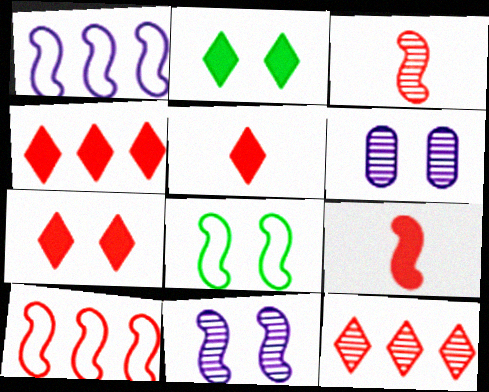[[4, 5, 7], 
[6, 7, 8]]